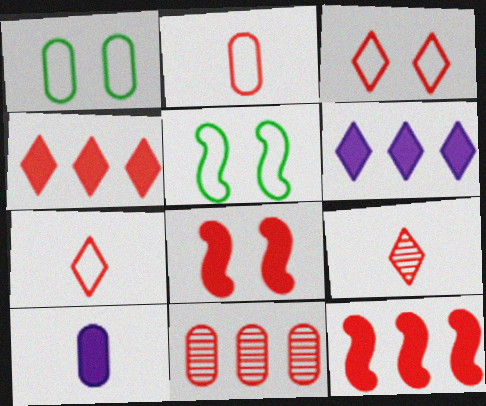[[1, 10, 11], 
[3, 4, 9], 
[7, 8, 11]]